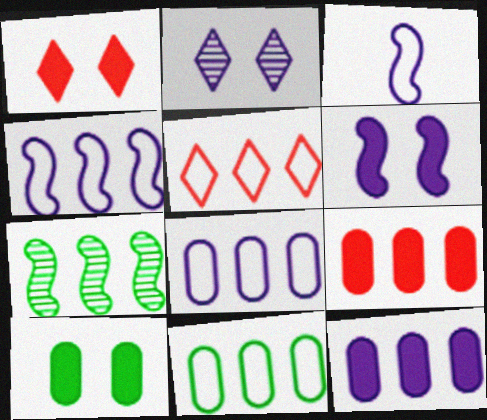[[1, 6, 10], 
[2, 3, 12], 
[4, 5, 11], 
[5, 7, 12]]